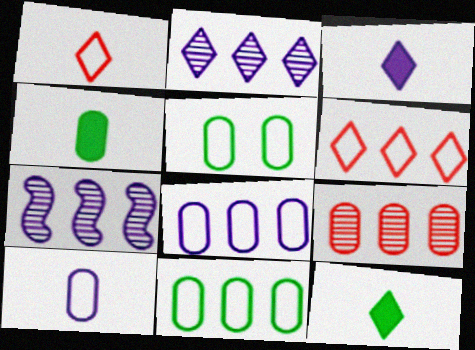[]